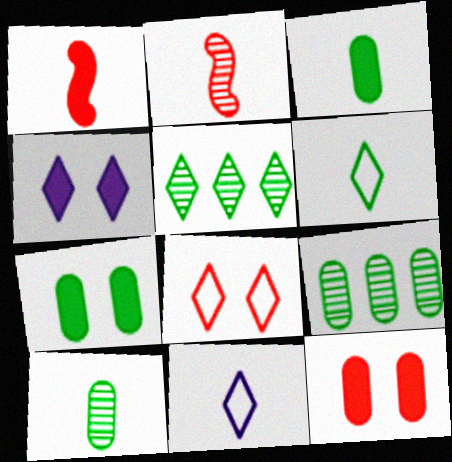[[1, 10, 11], 
[2, 3, 11]]